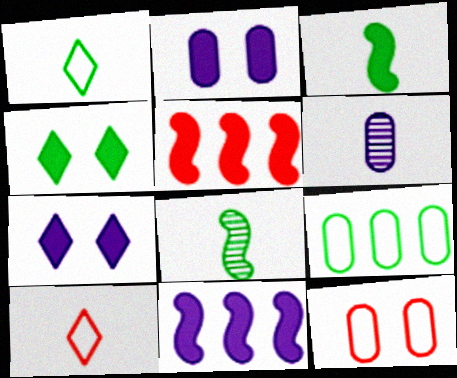[[3, 6, 10], 
[4, 8, 9]]